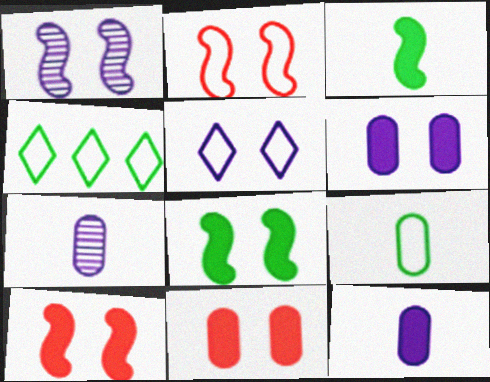[[1, 2, 8], 
[1, 5, 6], 
[4, 7, 10]]